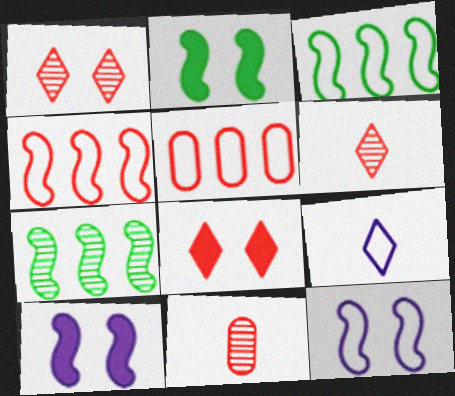[[4, 8, 11]]